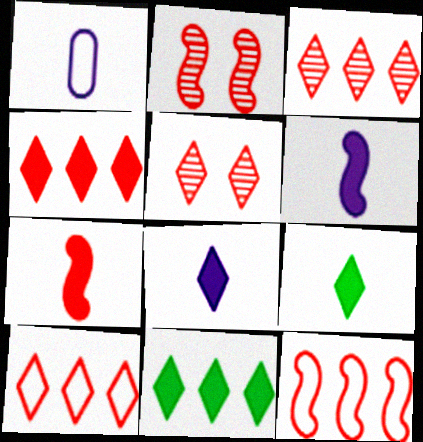[[1, 2, 11], 
[2, 7, 12], 
[3, 4, 10]]